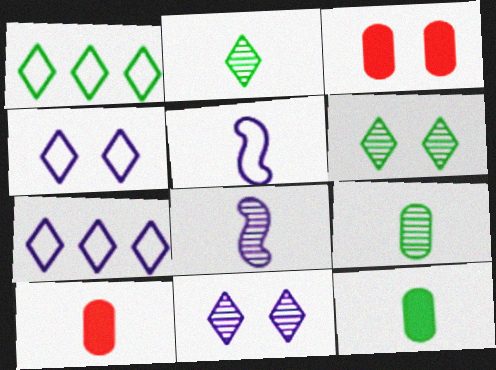[[1, 3, 8], 
[2, 5, 10]]